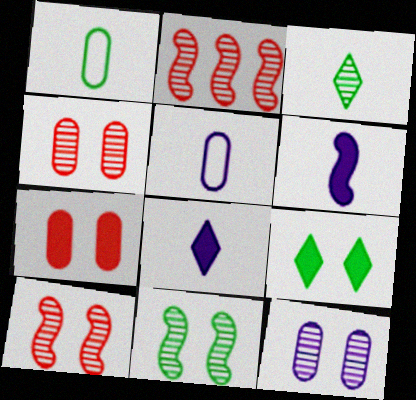[[2, 3, 12], 
[2, 5, 9]]